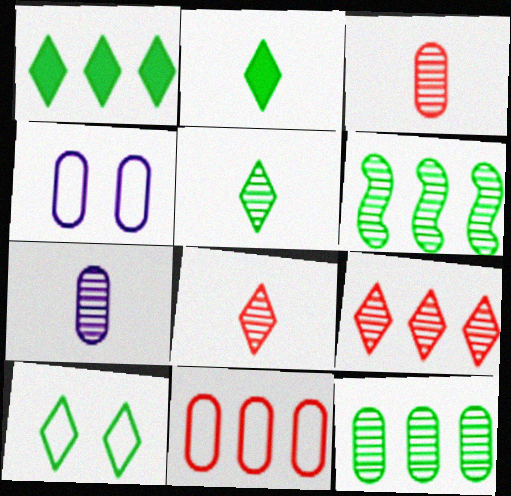[[1, 5, 10]]